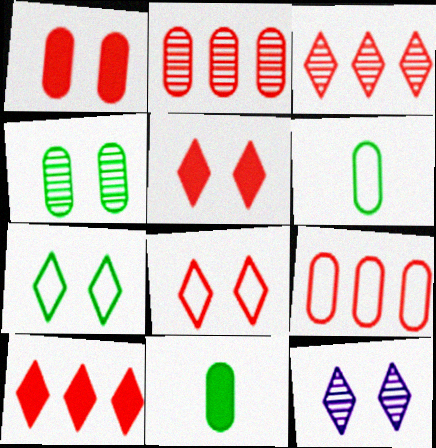[[5, 7, 12]]